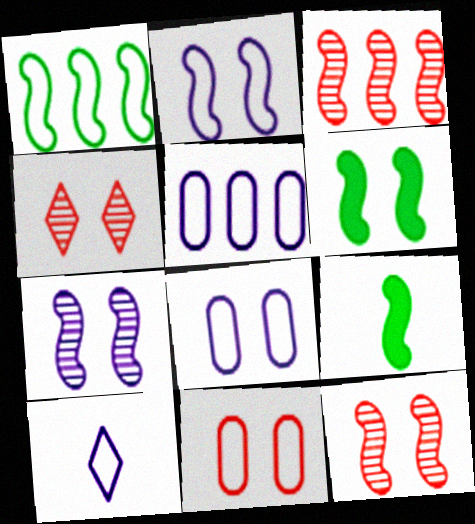[[1, 10, 11], 
[2, 3, 9], 
[2, 5, 10], 
[2, 6, 12], 
[4, 5, 9], 
[4, 6, 8]]